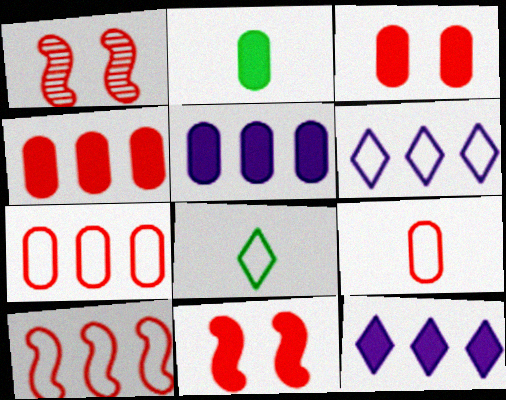[[1, 2, 6], 
[1, 5, 8], 
[2, 3, 5], 
[2, 11, 12]]